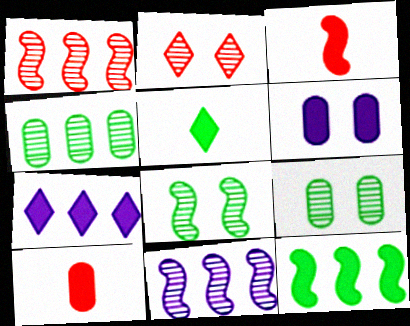[]